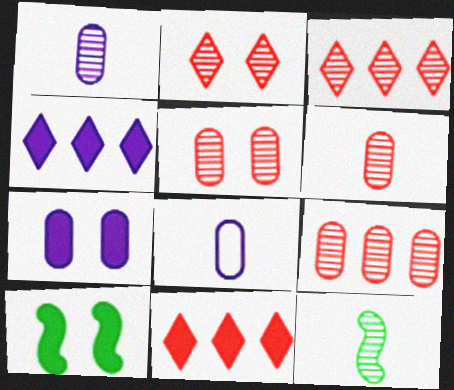[[3, 8, 10], 
[5, 6, 9]]